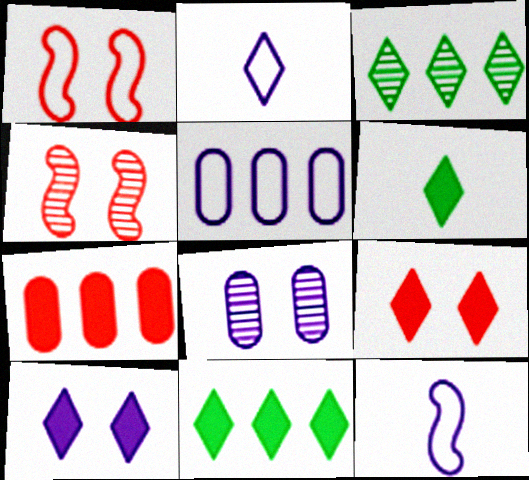[[2, 3, 9], 
[4, 5, 6]]